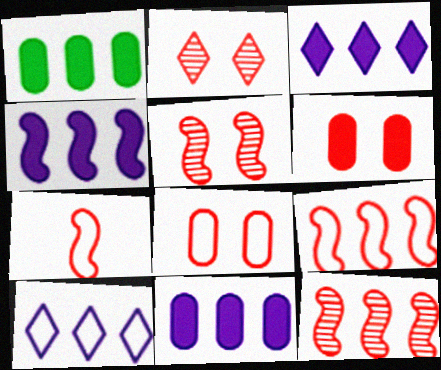[[1, 10, 12], 
[3, 4, 11]]